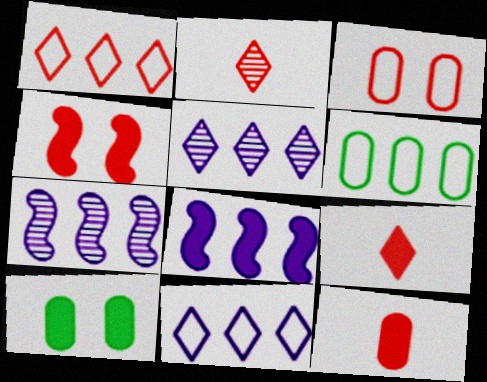[[8, 9, 10]]